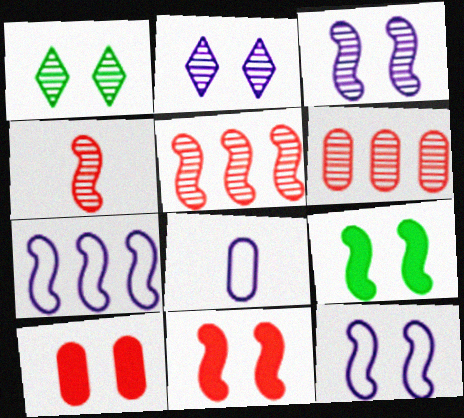[[1, 10, 12], 
[4, 7, 9]]